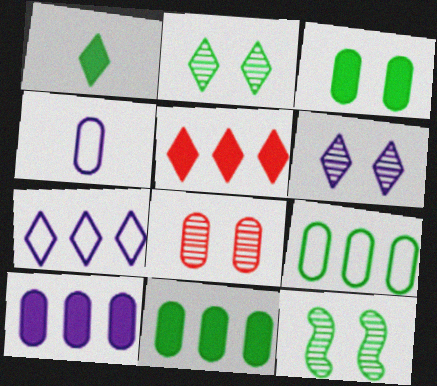[[1, 9, 12], 
[4, 5, 12], 
[4, 8, 11], 
[6, 8, 12]]